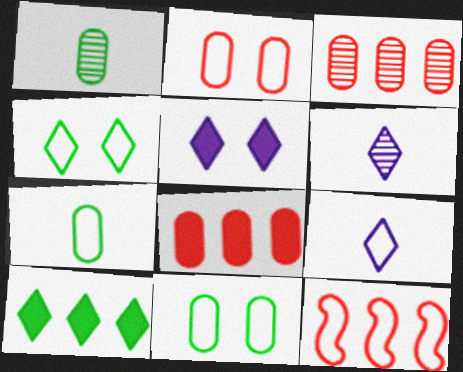[[1, 5, 12], 
[9, 11, 12]]